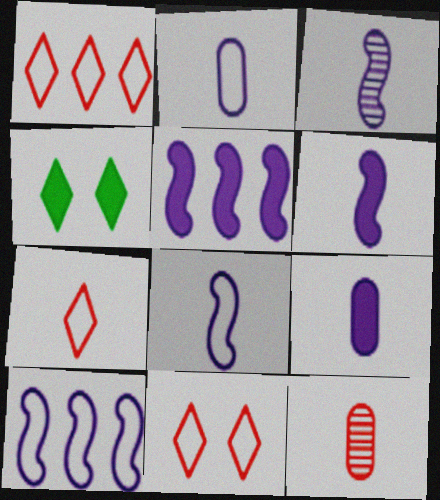[[1, 7, 11], 
[3, 6, 8], 
[4, 10, 12]]